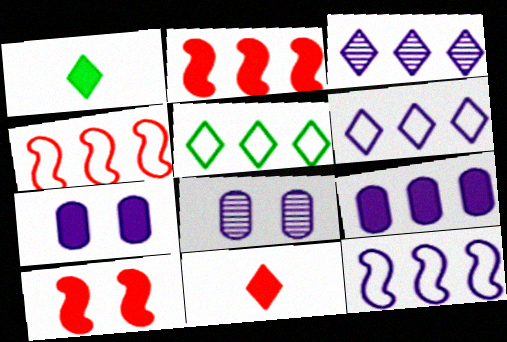[[1, 2, 7], 
[1, 4, 8], 
[1, 9, 10], 
[3, 9, 12]]